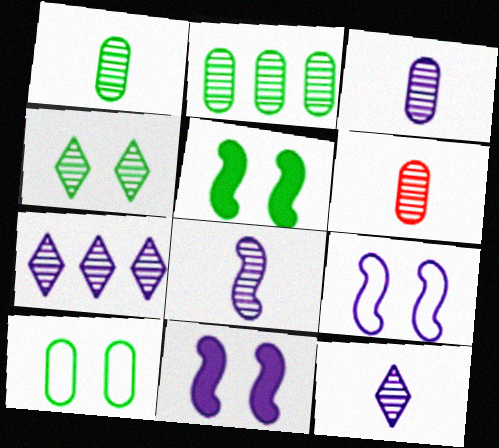[[1, 3, 6], 
[3, 8, 12], 
[4, 5, 10]]